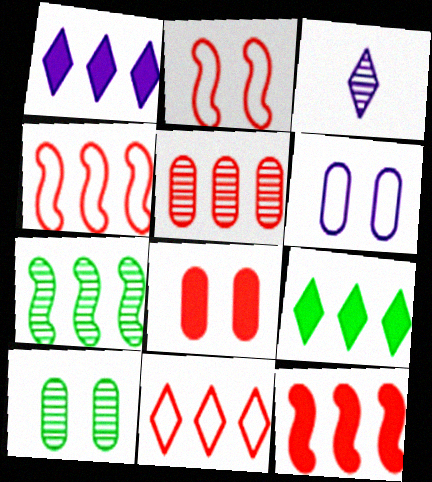[[5, 11, 12], 
[6, 8, 10]]